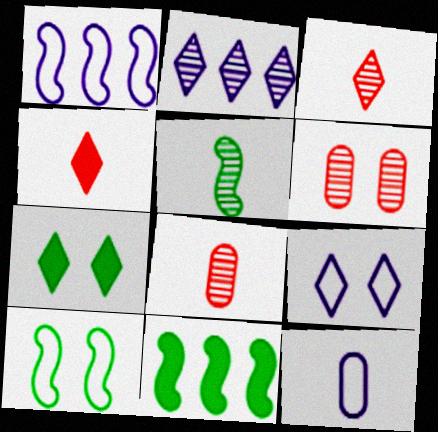[[1, 7, 8], 
[1, 9, 12], 
[2, 5, 6], 
[4, 5, 12], 
[5, 10, 11], 
[8, 9, 11]]